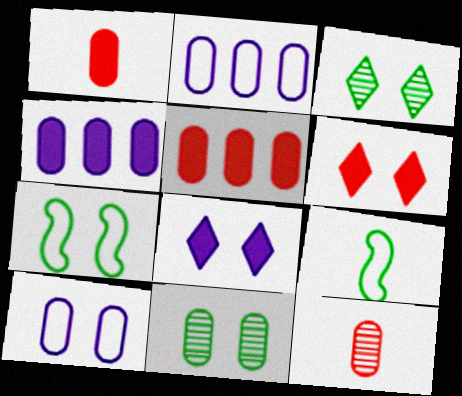[[1, 2, 11]]